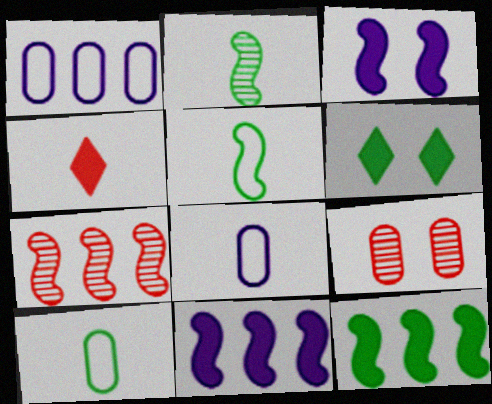[[2, 4, 8], 
[3, 5, 7], 
[6, 7, 8]]